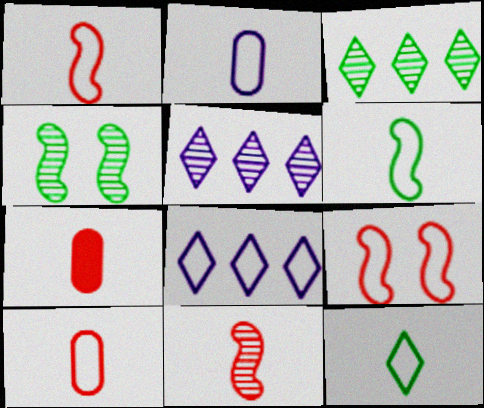[[1, 2, 12], 
[4, 7, 8]]